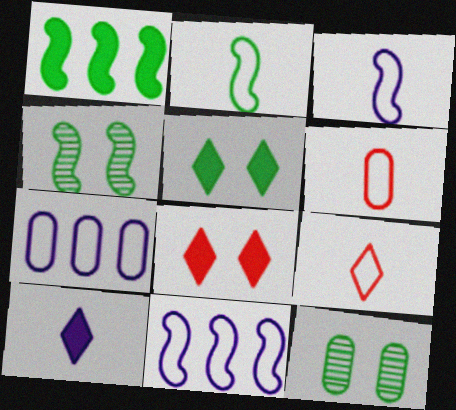[[1, 2, 4]]